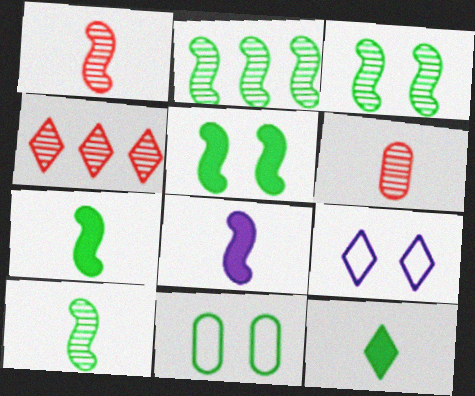[[2, 3, 10], 
[2, 11, 12], 
[4, 8, 11], 
[4, 9, 12]]